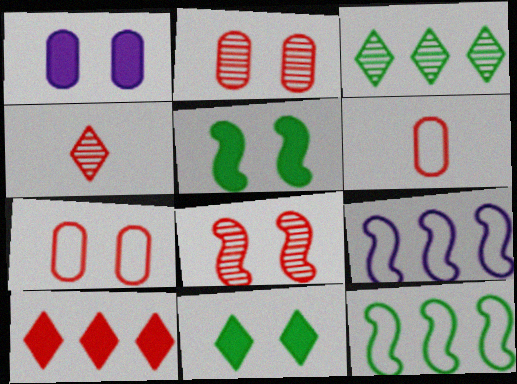[[1, 4, 12], 
[6, 8, 10]]